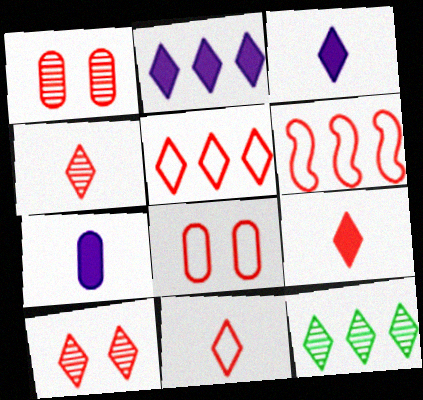[[1, 6, 9], 
[2, 5, 12], 
[4, 9, 11], 
[5, 9, 10], 
[6, 8, 11]]